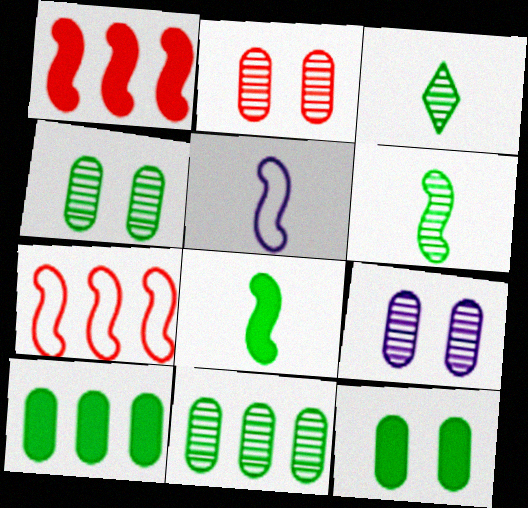[[2, 4, 9]]